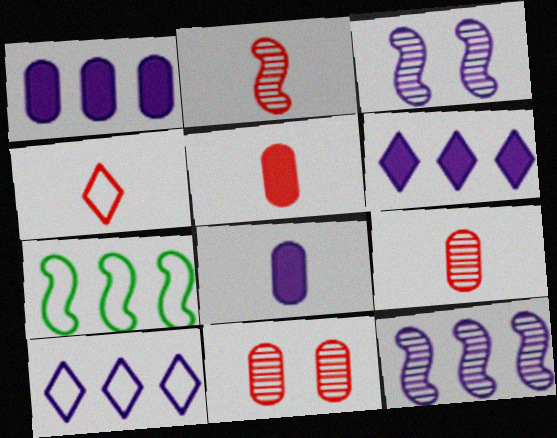[[1, 10, 12], 
[2, 4, 5], 
[3, 8, 10]]